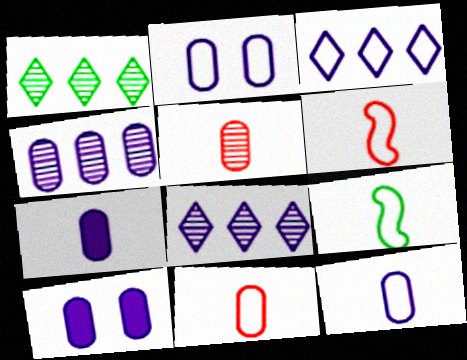[[1, 6, 10], 
[2, 4, 7], 
[4, 10, 12]]